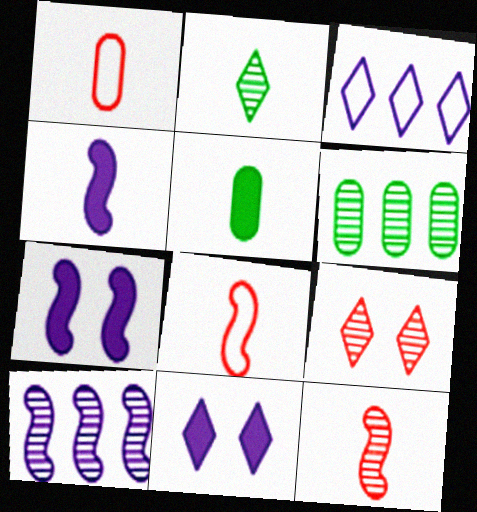[[1, 2, 4], 
[6, 8, 11]]